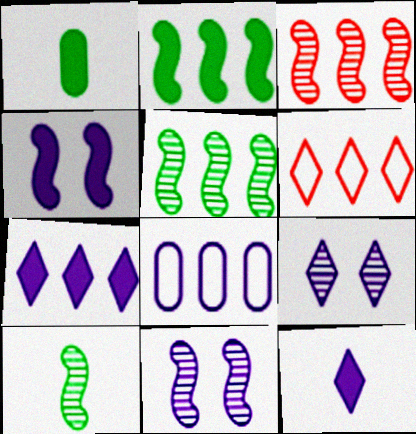[[1, 6, 11], 
[3, 10, 11], 
[8, 11, 12]]